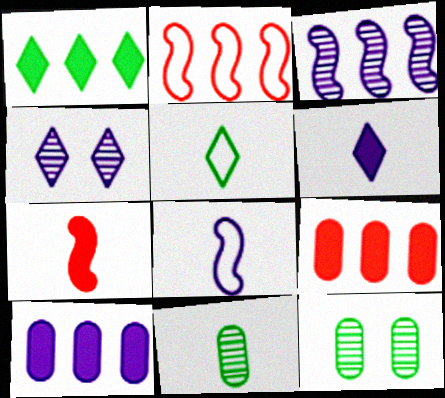[[2, 6, 12], 
[4, 8, 10]]